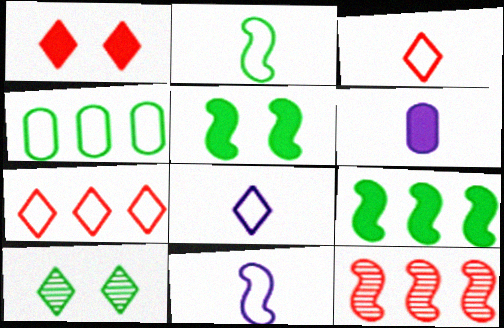[[1, 6, 9], 
[5, 11, 12]]